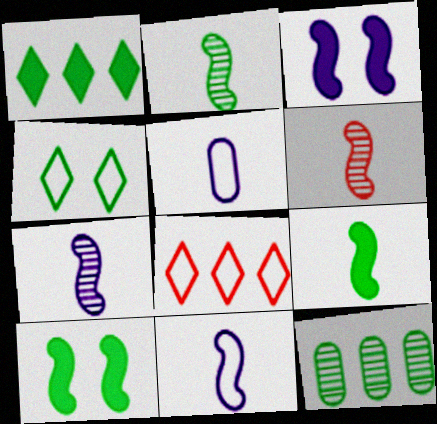[[2, 6, 7], 
[4, 9, 12], 
[6, 9, 11]]